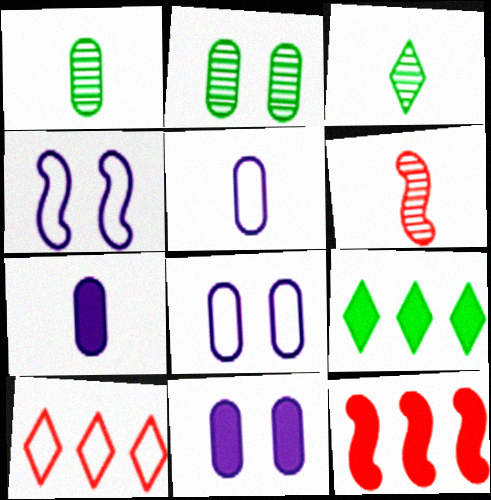[[3, 8, 12], 
[6, 8, 9]]